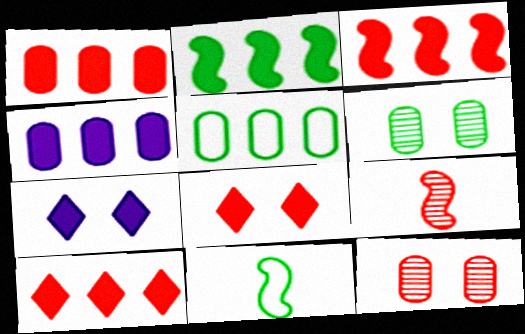[[1, 3, 10], 
[2, 4, 10], 
[5, 7, 9]]